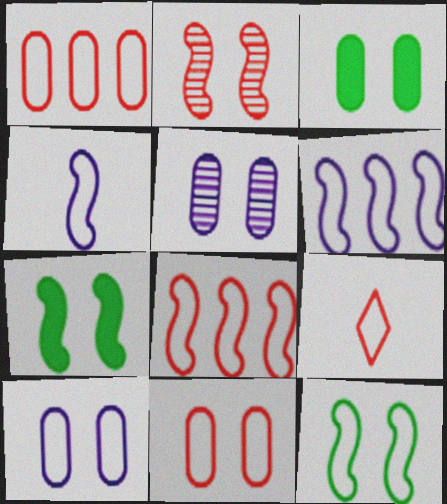[[3, 5, 11], 
[4, 8, 12], 
[8, 9, 11]]